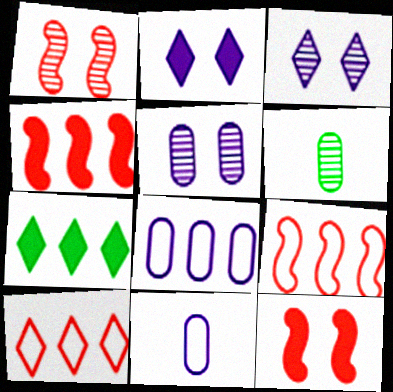[[1, 7, 11], 
[2, 6, 9]]